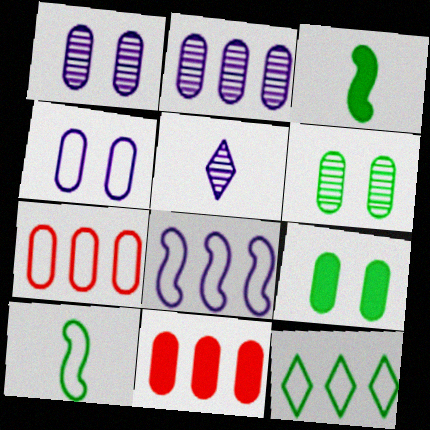[[3, 6, 12], 
[7, 8, 12]]